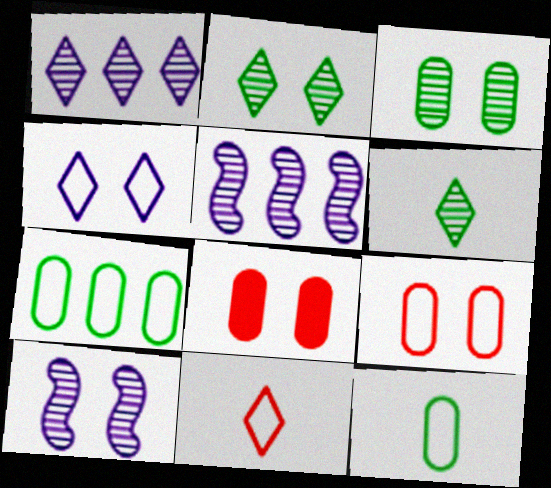[]